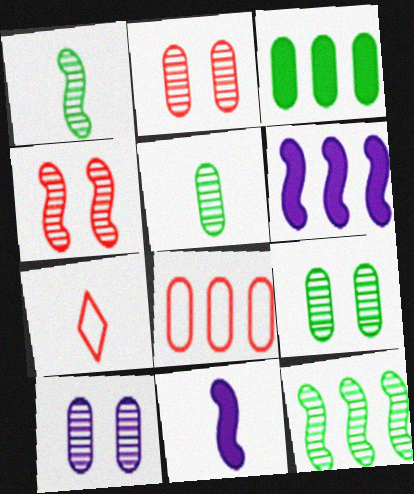[[2, 9, 10], 
[5, 7, 11], 
[6, 7, 9]]